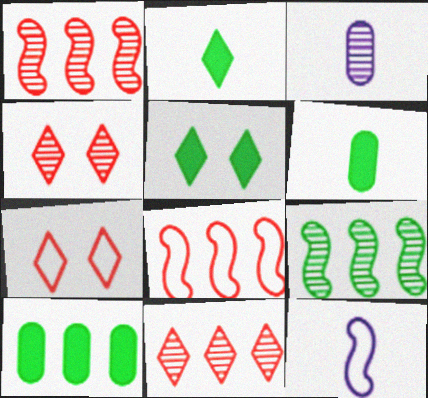[[3, 4, 9], 
[3, 5, 8], 
[4, 10, 12]]